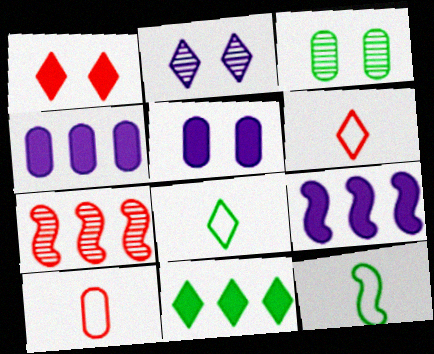[[1, 7, 10], 
[2, 6, 11], 
[3, 4, 10], 
[3, 6, 9], 
[3, 11, 12], 
[5, 7, 8]]